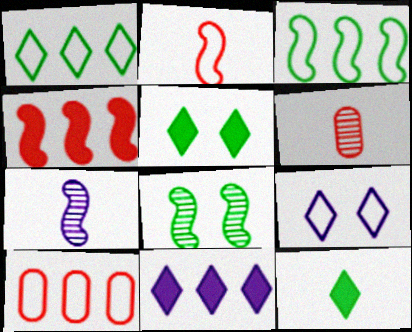[[5, 7, 10]]